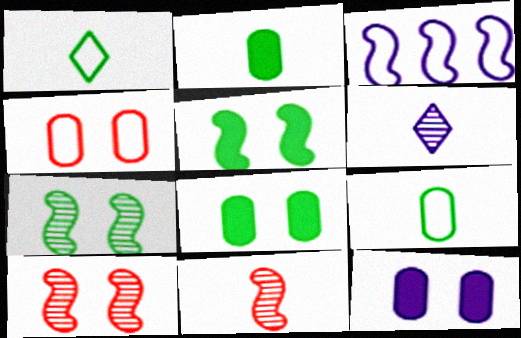[[1, 3, 4], 
[3, 5, 11], 
[3, 6, 12]]